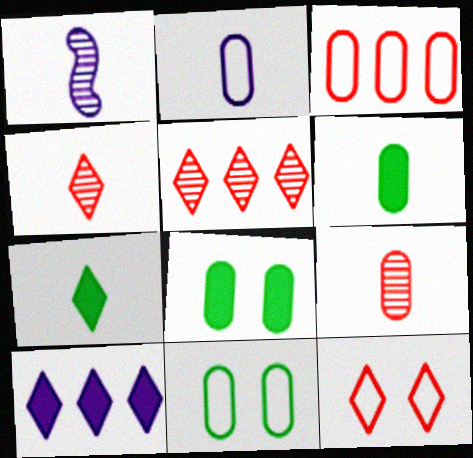[[2, 3, 11], 
[2, 6, 9]]